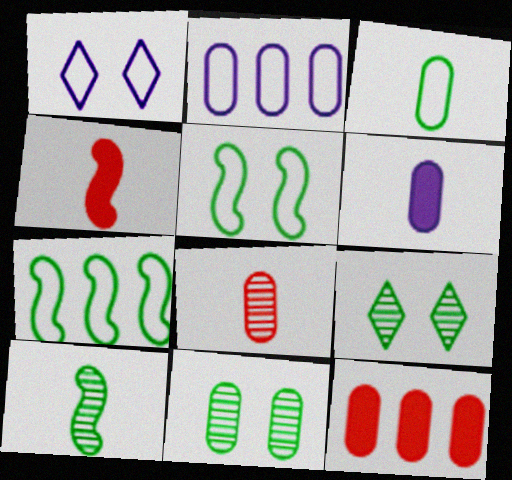[[1, 10, 12], 
[2, 4, 9], 
[3, 6, 8]]